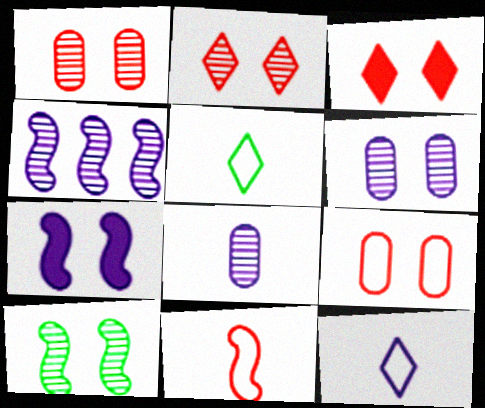[[2, 6, 10]]